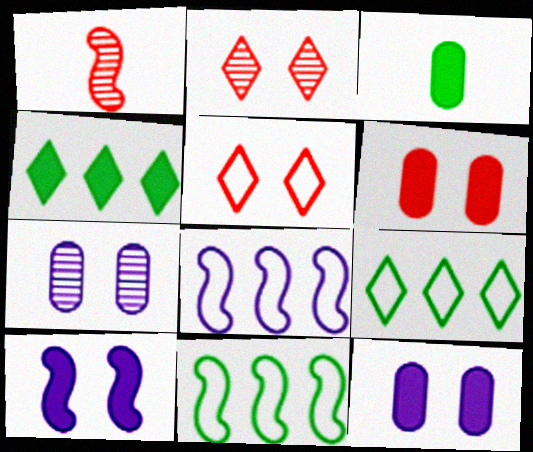[[1, 9, 12], 
[1, 10, 11], 
[2, 3, 8]]